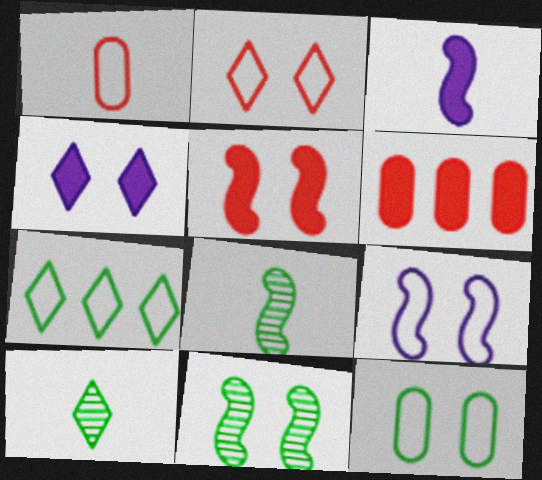[[1, 3, 10], 
[1, 7, 9], 
[2, 9, 12], 
[5, 9, 11], 
[6, 9, 10]]